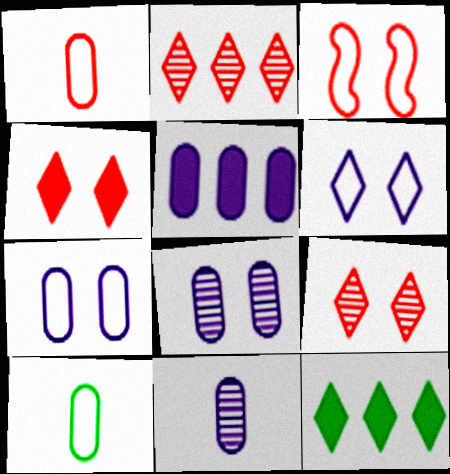[[3, 11, 12], 
[5, 7, 11]]